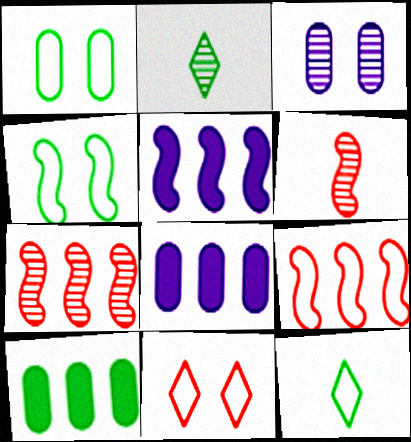[[2, 3, 7], 
[2, 4, 10], 
[4, 5, 6]]